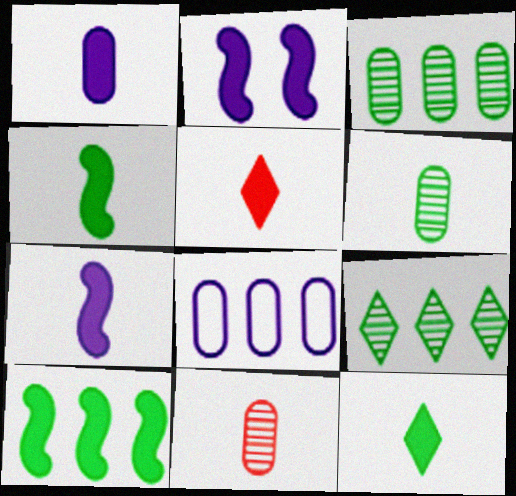[[1, 4, 5]]